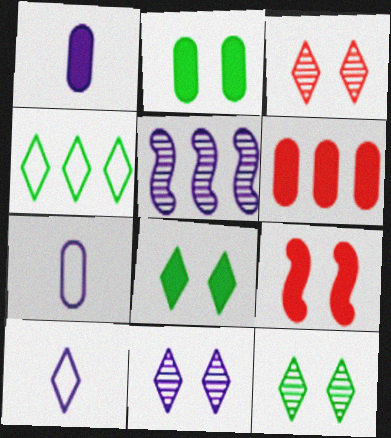[[1, 2, 6], 
[3, 11, 12], 
[4, 5, 6]]